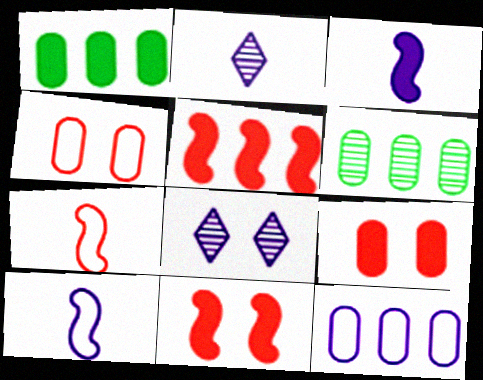[[1, 7, 8], 
[3, 8, 12]]